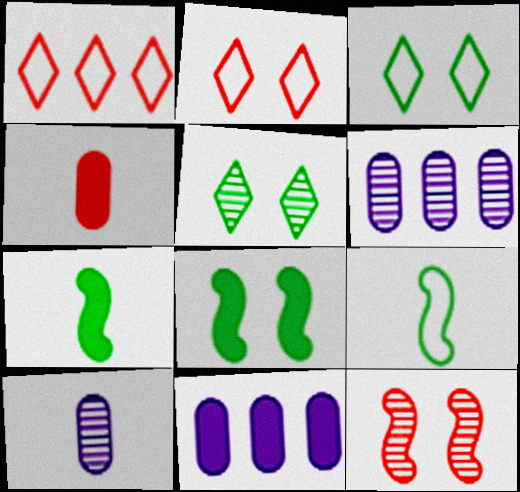[[1, 4, 12], 
[1, 8, 10], 
[2, 6, 7]]